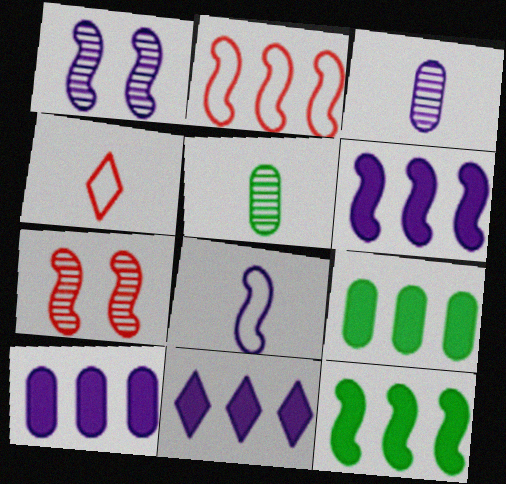[[1, 4, 9], 
[1, 6, 8], 
[6, 10, 11], 
[7, 8, 12]]